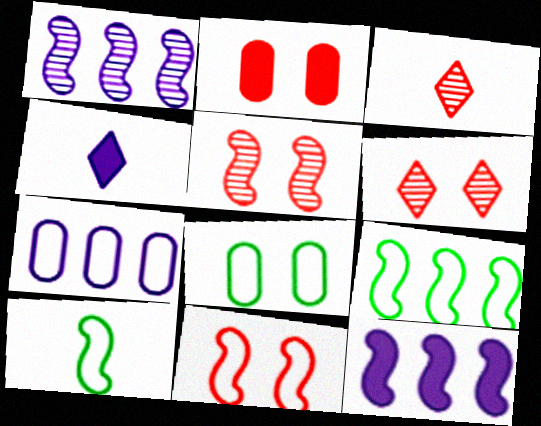[[2, 6, 11], 
[3, 8, 12], 
[5, 10, 12]]